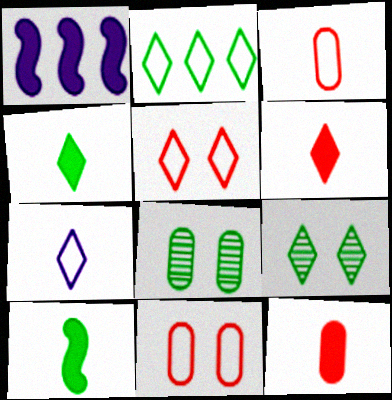[[1, 3, 9], 
[2, 4, 9], 
[2, 5, 7], 
[2, 8, 10]]